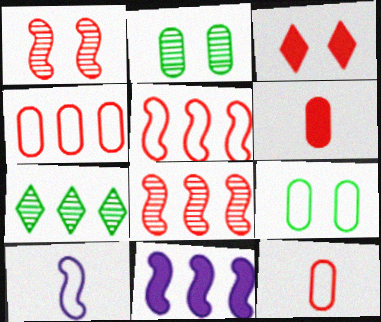[[3, 8, 12], 
[4, 7, 11]]